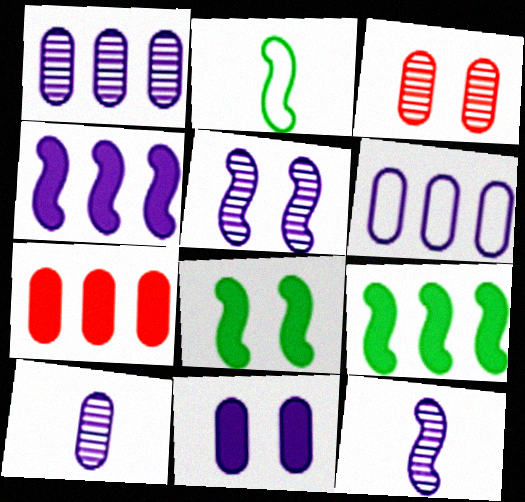[[6, 10, 11]]